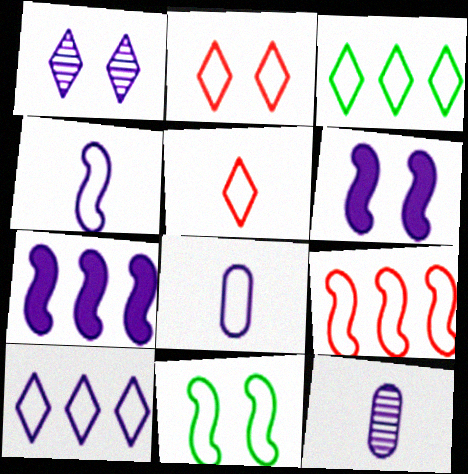[[1, 7, 8], 
[4, 9, 11], 
[6, 10, 12]]